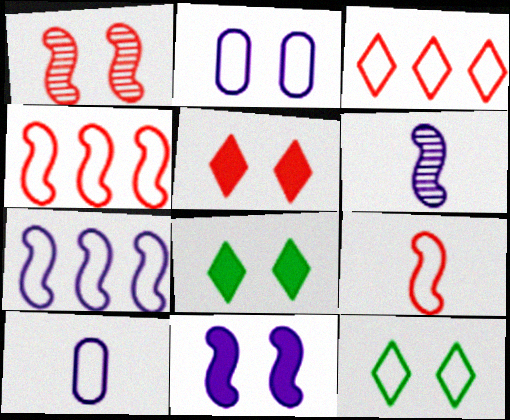[[1, 2, 8], 
[4, 10, 12], 
[6, 7, 11]]